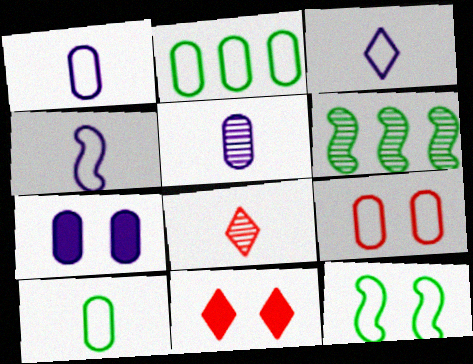[[1, 2, 9], 
[1, 3, 4], 
[1, 6, 11]]